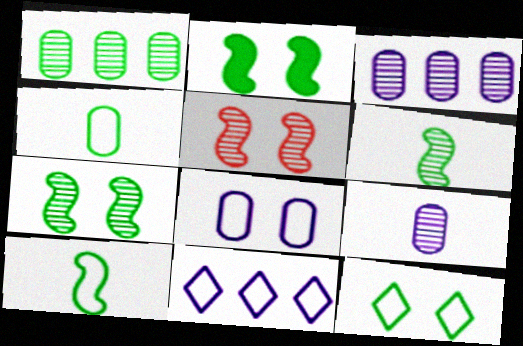[]